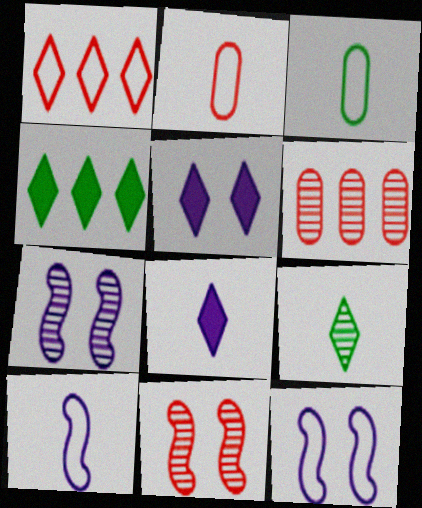[[1, 3, 12], 
[1, 5, 9], 
[2, 4, 7], 
[6, 7, 9]]